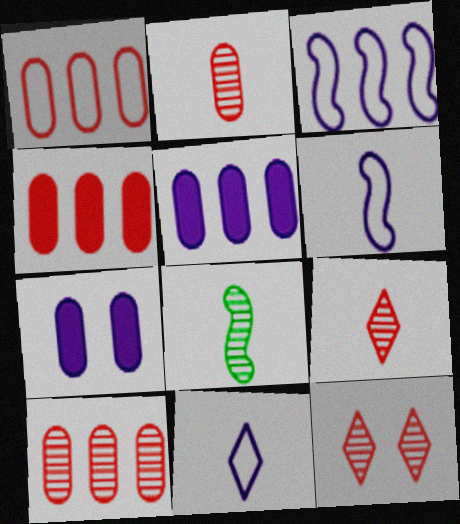[[1, 4, 10]]